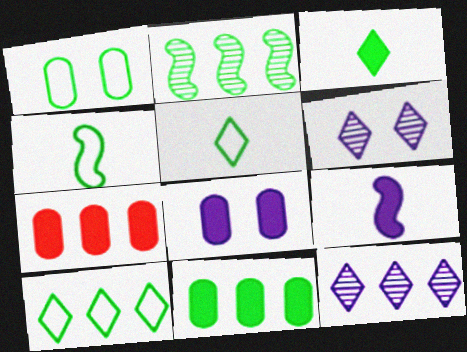[[1, 2, 3], 
[1, 4, 10], 
[2, 10, 11], 
[4, 6, 7]]